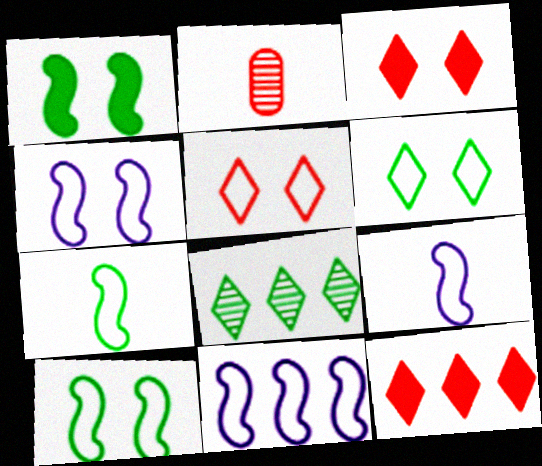[[4, 9, 11]]